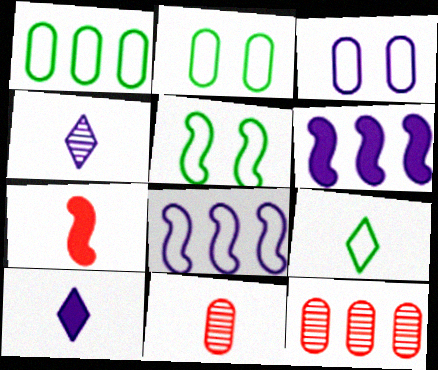[[1, 5, 9], 
[3, 4, 6], 
[5, 10, 12]]